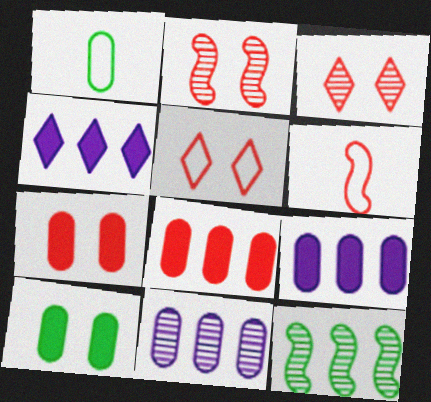[[1, 2, 4], 
[1, 7, 11], 
[2, 5, 7], 
[3, 6, 8]]